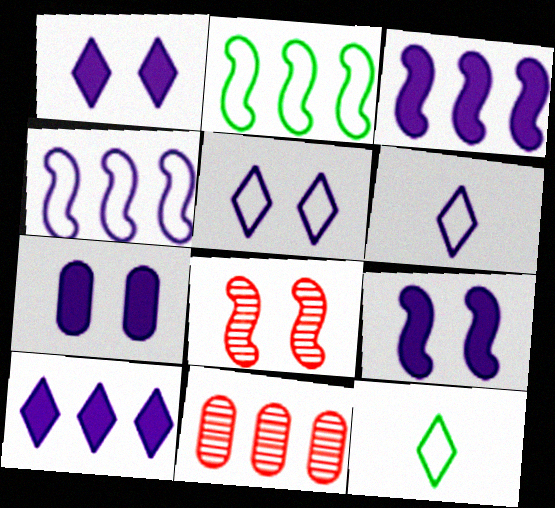[[1, 7, 9], 
[2, 10, 11], 
[9, 11, 12]]